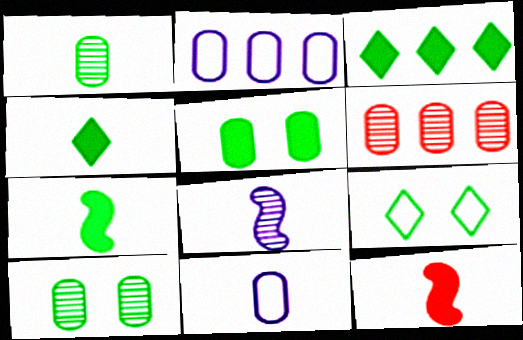[[3, 5, 7], 
[5, 6, 11]]